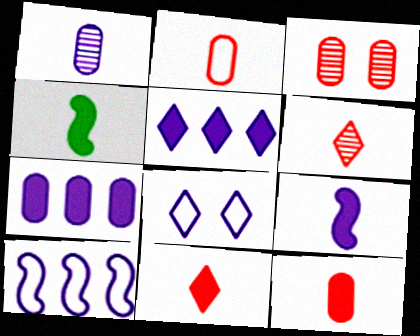[]